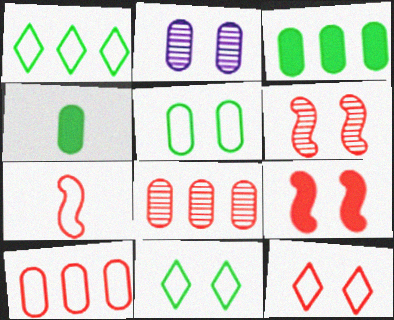[[2, 4, 10], 
[2, 9, 11], 
[7, 10, 12]]